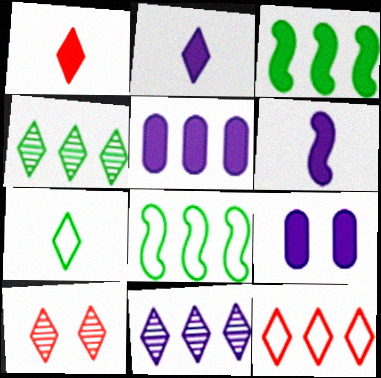[[1, 3, 9], 
[1, 10, 12]]